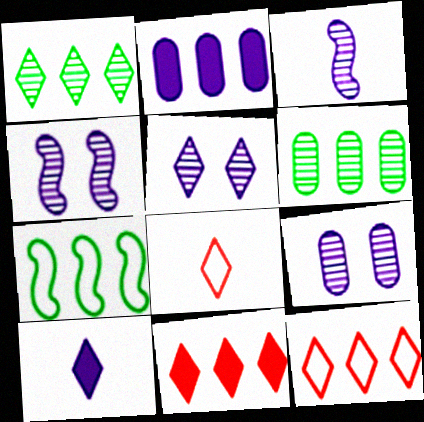[[4, 5, 9]]